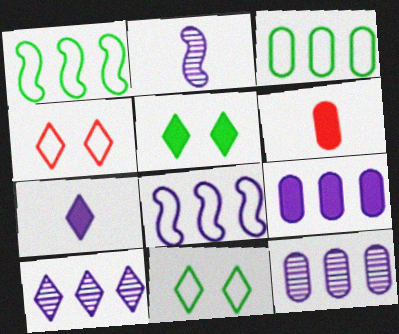[[8, 9, 10]]